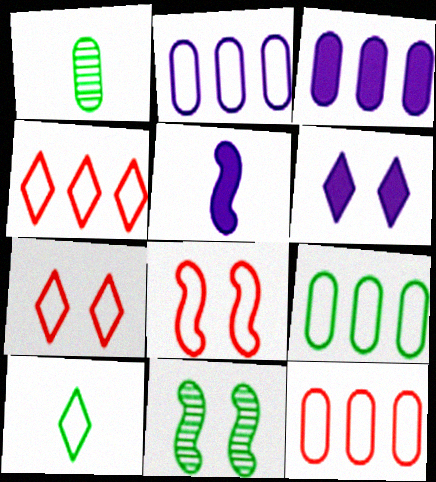[[2, 8, 10], 
[2, 9, 12], 
[3, 5, 6]]